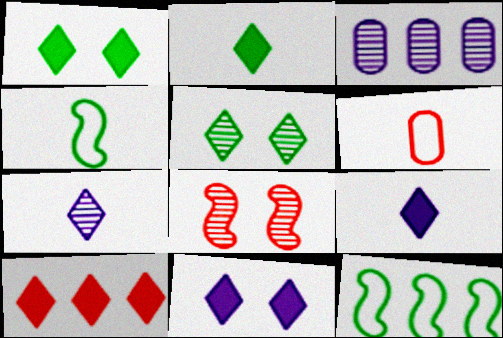[[1, 9, 10], 
[2, 10, 11], 
[3, 10, 12], 
[6, 8, 10]]